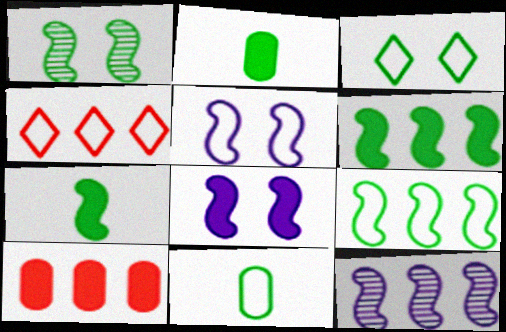[[1, 7, 9], 
[3, 9, 11], 
[4, 5, 11]]